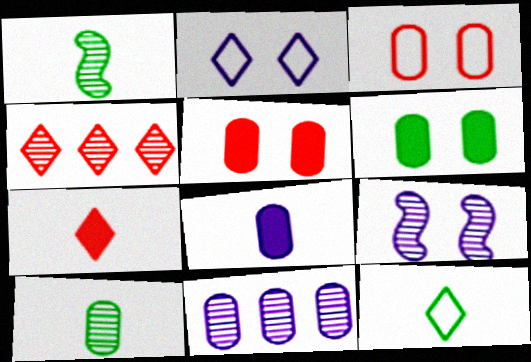[[4, 9, 10]]